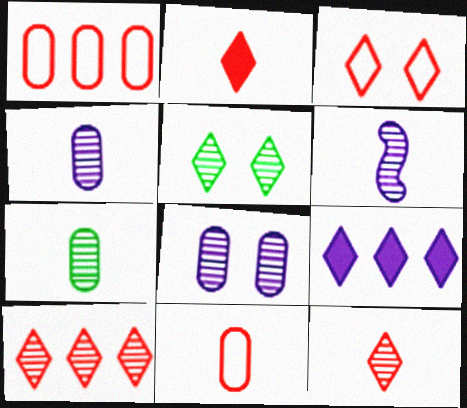[[2, 3, 10], 
[6, 7, 12]]